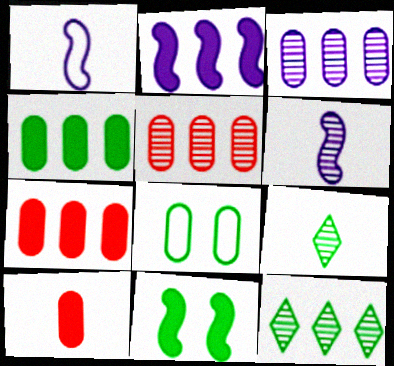[[1, 9, 10], 
[3, 8, 10]]